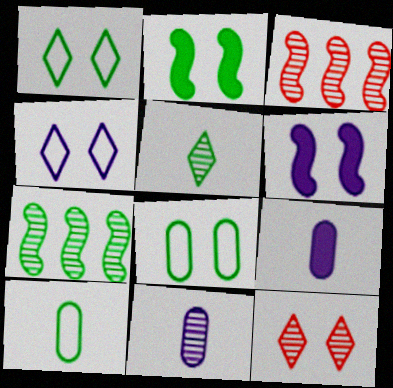[[1, 3, 9], 
[6, 8, 12], 
[7, 11, 12]]